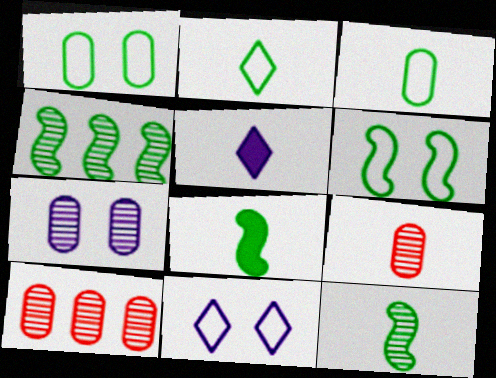[[4, 6, 8], 
[5, 6, 10], 
[8, 10, 11]]